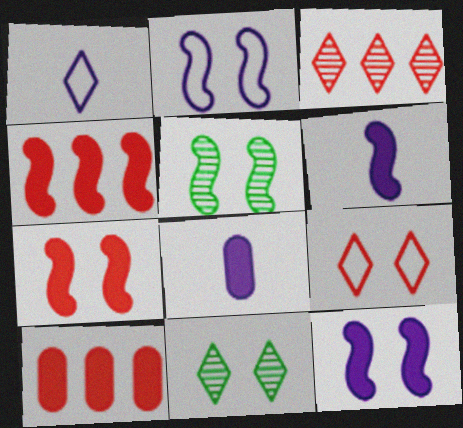[[1, 5, 10], 
[2, 5, 7]]